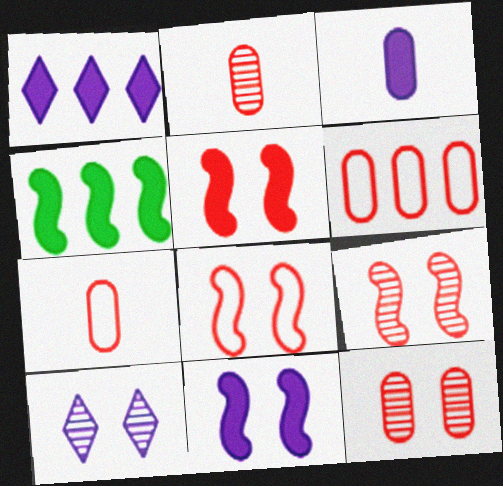[[1, 3, 11], 
[4, 7, 10], 
[5, 8, 9]]